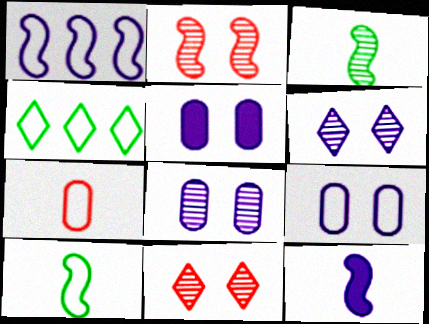[[5, 8, 9]]